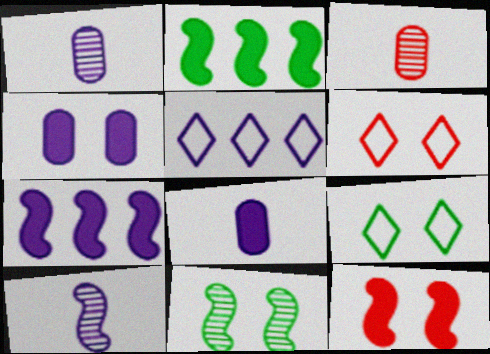[[1, 2, 6], 
[3, 7, 9], 
[4, 5, 10], 
[4, 6, 11]]